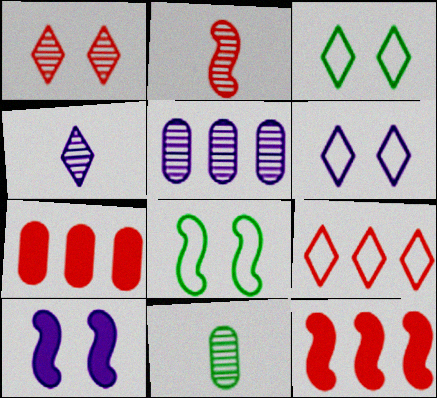[[2, 4, 11], 
[4, 7, 8], 
[6, 11, 12], 
[9, 10, 11]]